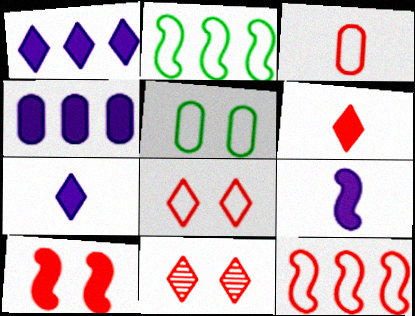[[3, 8, 12]]